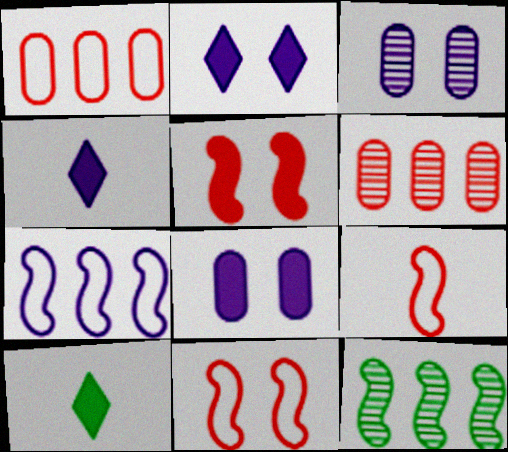[[3, 4, 7]]